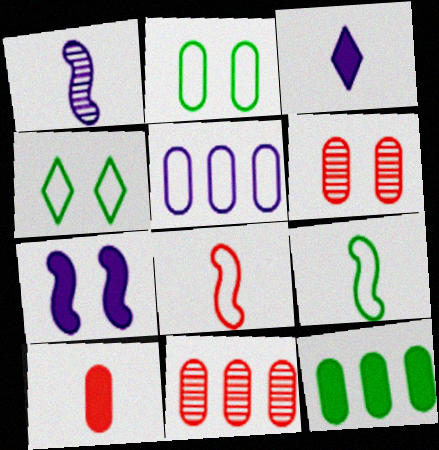[[4, 5, 8], 
[4, 6, 7], 
[5, 11, 12]]